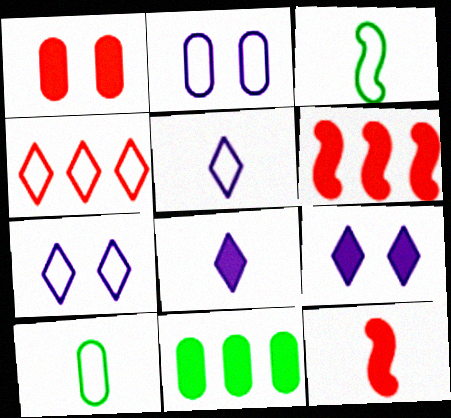[[2, 3, 4], 
[9, 11, 12]]